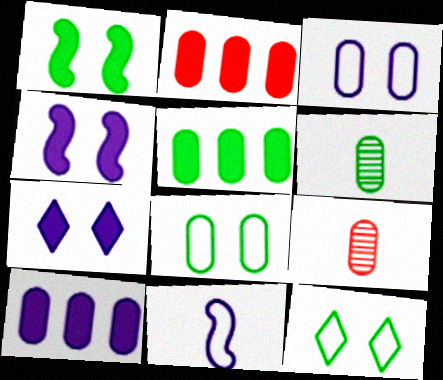[[2, 3, 6], 
[2, 5, 10], 
[3, 5, 9], 
[5, 6, 8], 
[8, 9, 10]]